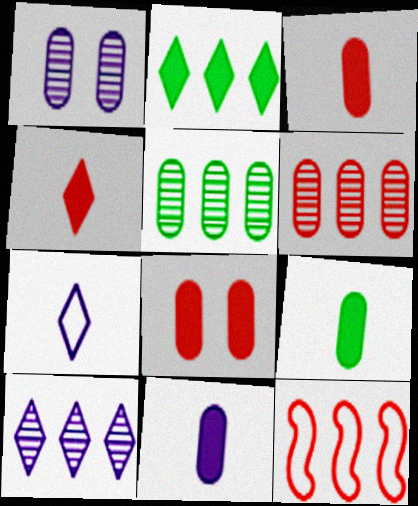[[3, 9, 11]]